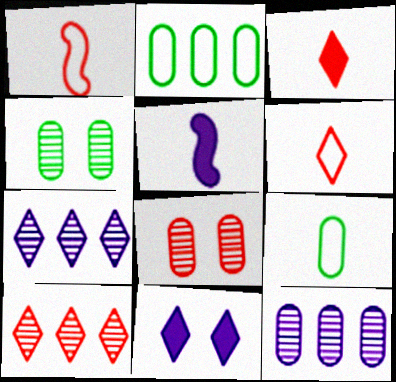[]